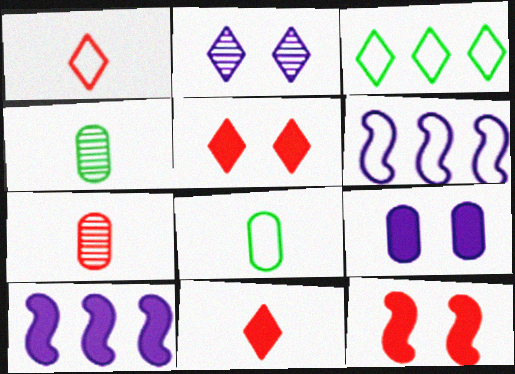[[2, 3, 11], 
[4, 5, 6]]